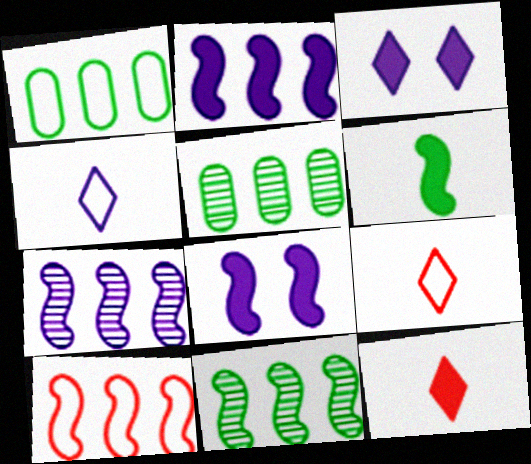[[2, 10, 11], 
[5, 8, 9]]